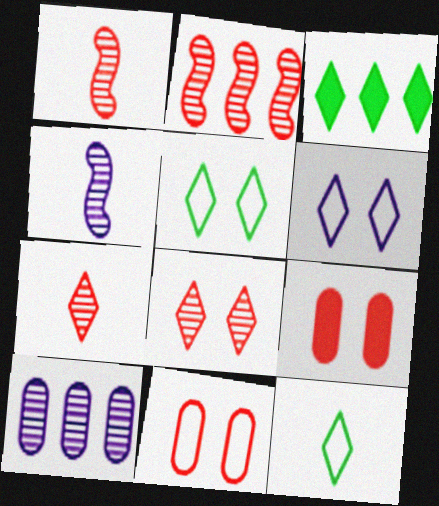[[3, 4, 11], 
[3, 6, 7]]